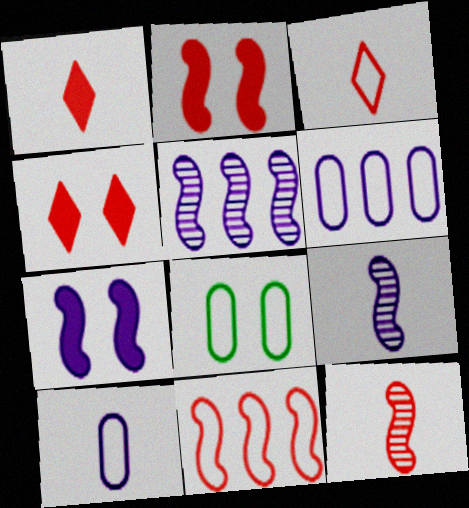[[1, 5, 8], 
[2, 11, 12]]